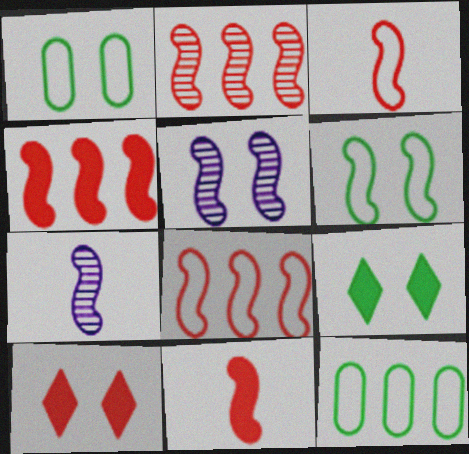[[1, 5, 10], 
[2, 4, 8], 
[4, 6, 7], 
[7, 10, 12]]